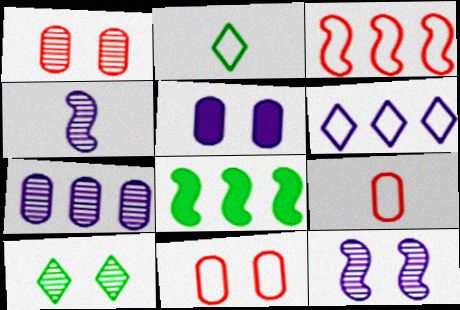[[1, 10, 12], 
[4, 5, 6]]